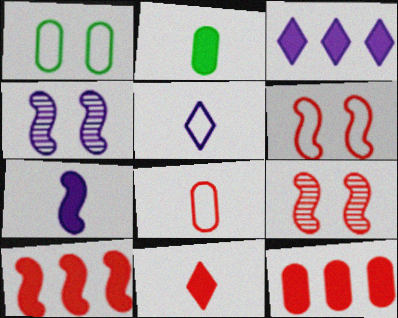[[2, 7, 11]]